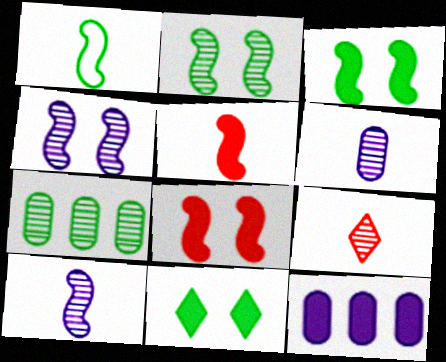[[1, 5, 10], 
[1, 7, 11], 
[4, 7, 9], 
[5, 11, 12]]